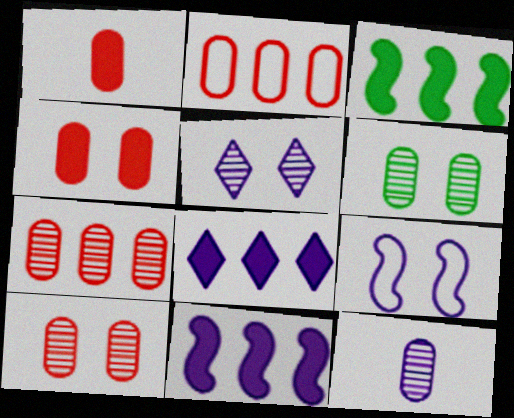[[1, 2, 10], 
[6, 7, 12], 
[8, 9, 12]]